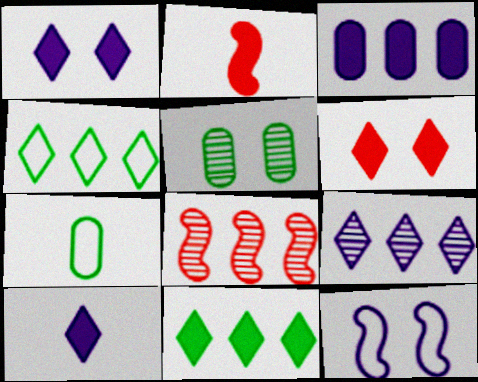[[1, 7, 8], 
[3, 4, 8], 
[5, 6, 12], 
[6, 10, 11]]